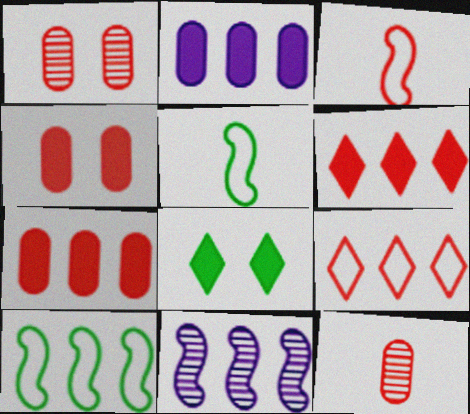[[1, 3, 6]]